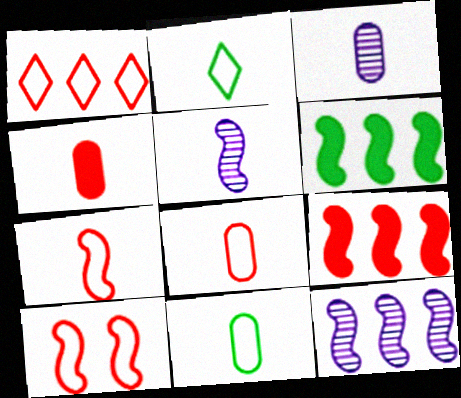[[1, 8, 10], 
[2, 4, 5], 
[3, 4, 11], 
[5, 6, 10]]